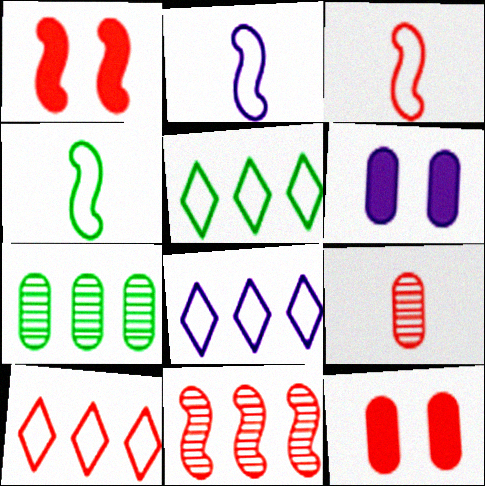[[1, 3, 11], 
[1, 9, 10], 
[2, 3, 4], 
[5, 8, 10]]